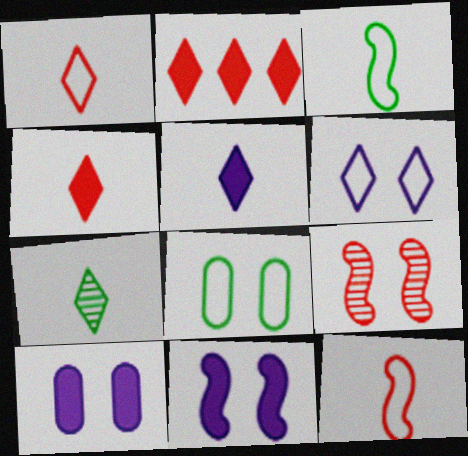[[1, 5, 7], 
[2, 6, 7]]